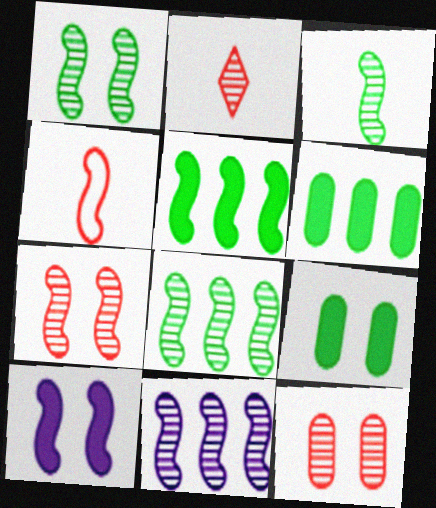[[1, 3, 8], 
[3, 7, 11], 
[4, 8, 10]]